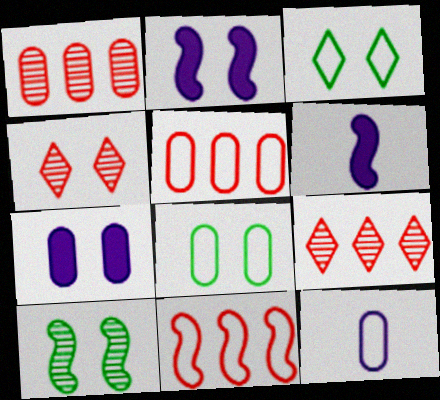[[1, 3, 6], 
[2, 4, 8], 
[3, 11, 12], 
[5, 8, 12], 
[6, 8, 9], 
[6, 10, 11]]